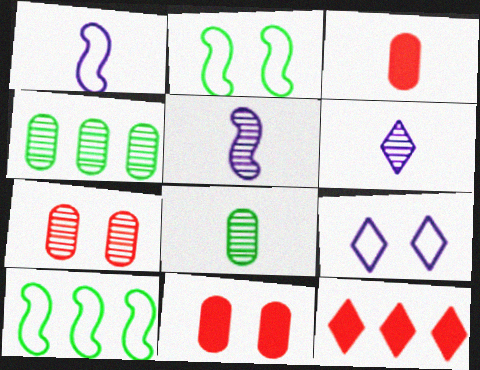[[6, 10, 11]]